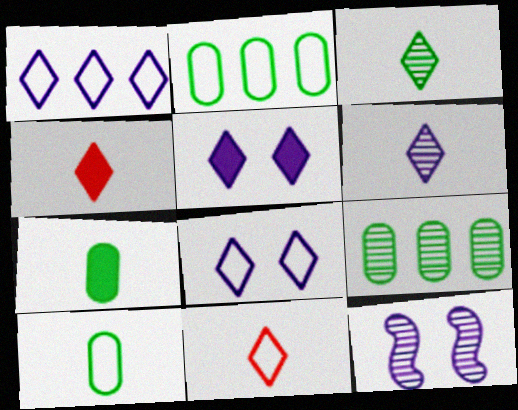[[1, 5, 6], 
[2, 4, 12]]